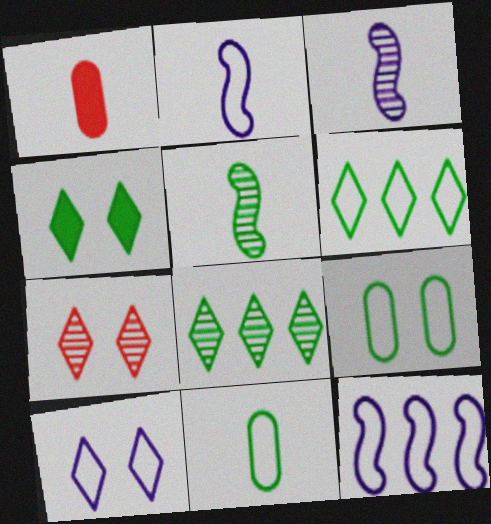[[4, 7, 10]]